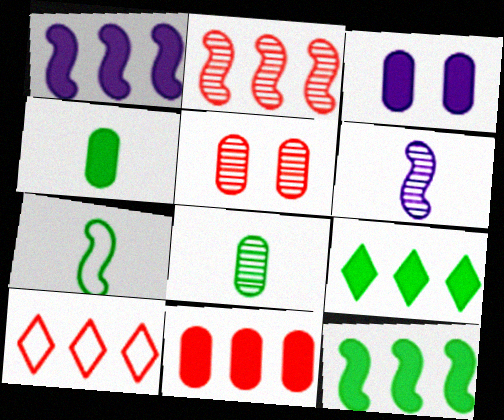[[1, 9, 11], 
[2, 10, 11], 
[3, 4, 11]]